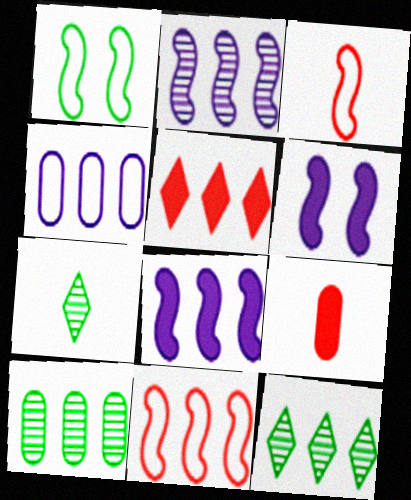[]